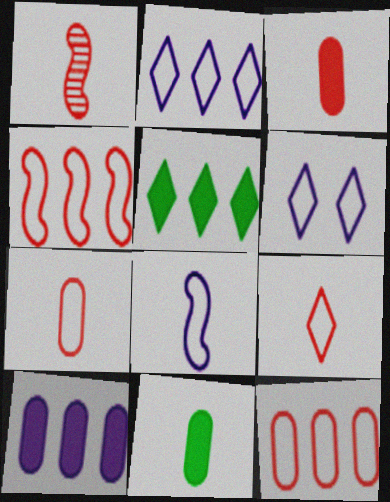[[1, 3, 9]]